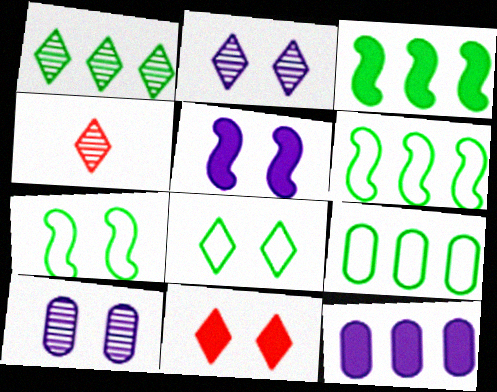[[1, 2, 4], 
[1, 3, 9], 
[2, 8, 11], 
[4, 5, 9], 
[4, 7, 12], 
[7, 10, 11]]